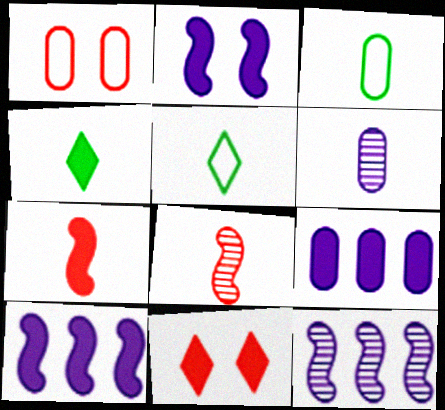[[1, 4, 12], 
[3, 11, 12], 
[5, 6, 7]]